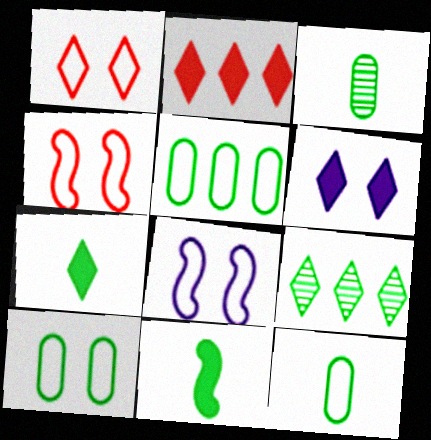[[1, 8, 10], 
[2, 3, 8], 
[2, 6, 7], 
[5, 10, 12], 
[9, 10, 11]]